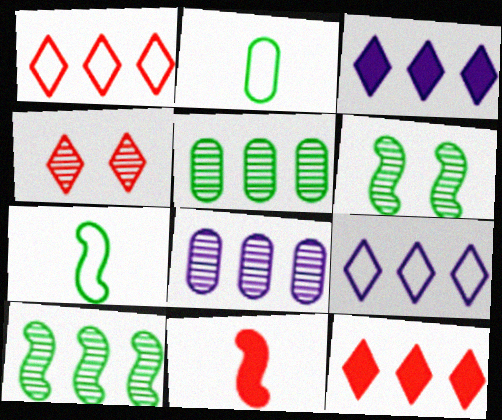[]